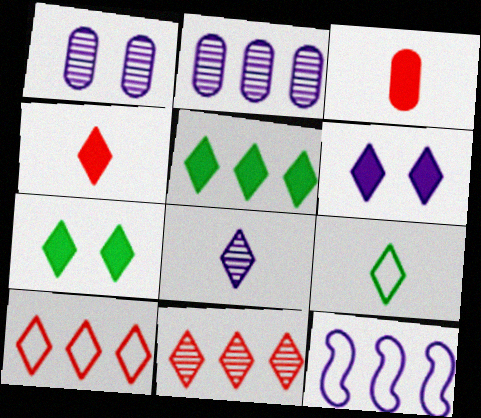[[4, 5, 6], 
[4, 8, 9], 
[6, 9, 11], 
[7, 8, 10]]